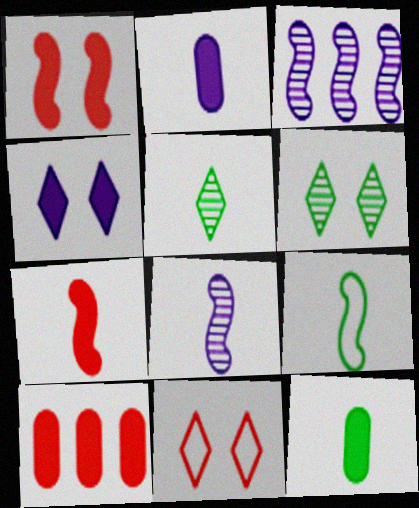[[1, 3, 9], 
[3, 11, 12], 
[4, 6, 11], 
[5, 9, 12], 
[7, 8, 9]]